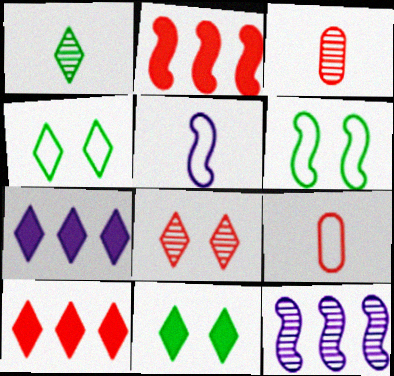[[2, 8, 9], 
[3, 6, 7], 
[9, 11, 12]]